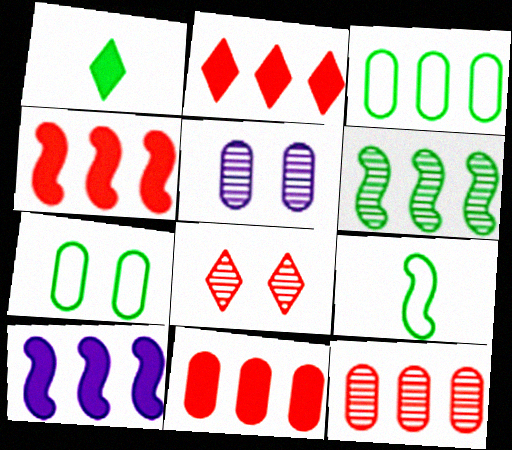[[1, 6, 7], 
[2, 4, 11], 
[2, 5, 9]]